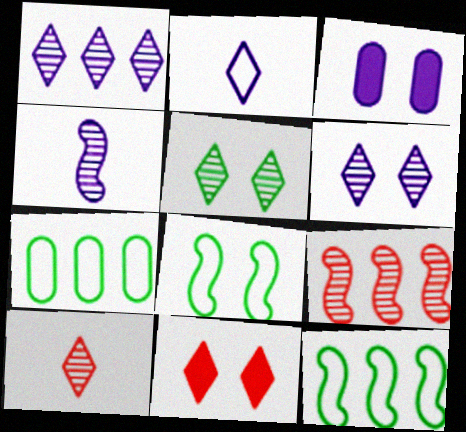[[1, 5, 10], 
[3, 10, 12], 
[4, 7, 11]]